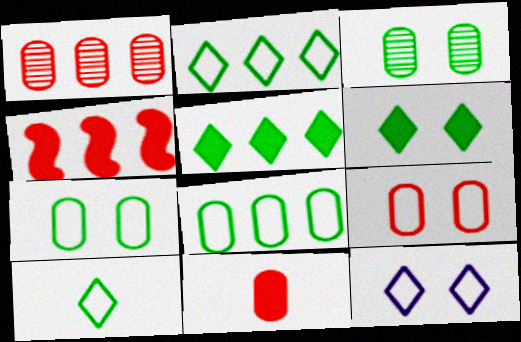[[1, 9, 11]]